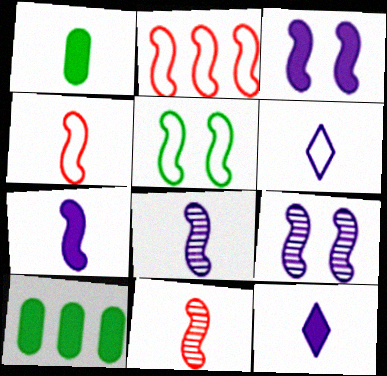[[1, 6, 11]]